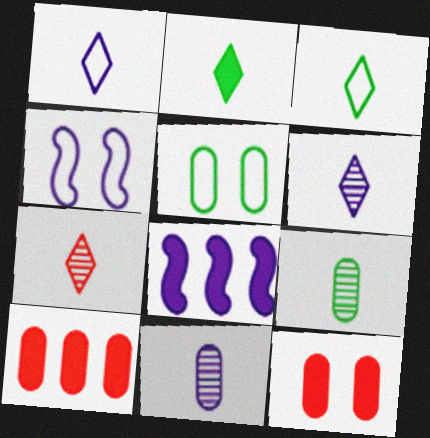[[1, 2, 7], 
[2, 8, 12], 
[5, 7, 8], 
[5, 10, 11]]